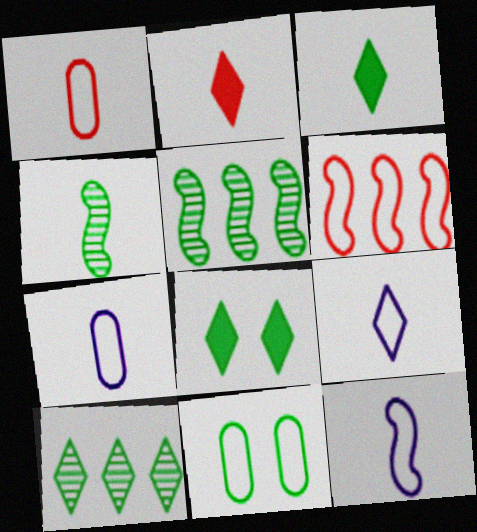[[2, 4, 7], 
[3, 5, 11], 
[6, 9, 11], 
[7, 9, 12]]